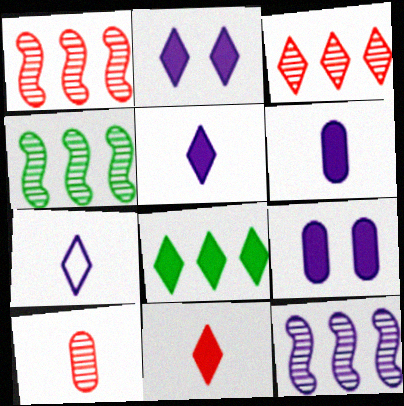[[1, 4, 12], 
[2, 8, 11], 
[7, 9, 12]]